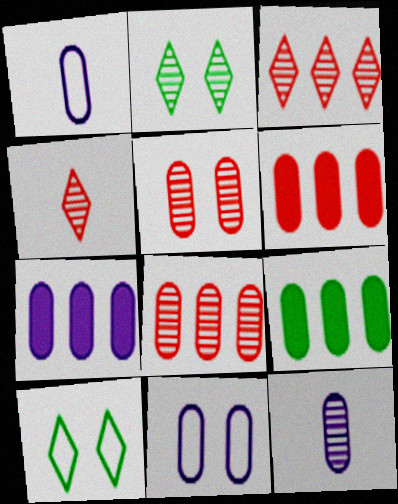[[1, 5, 9], 
[6, 7, 9], 
[7, 11, 12]]